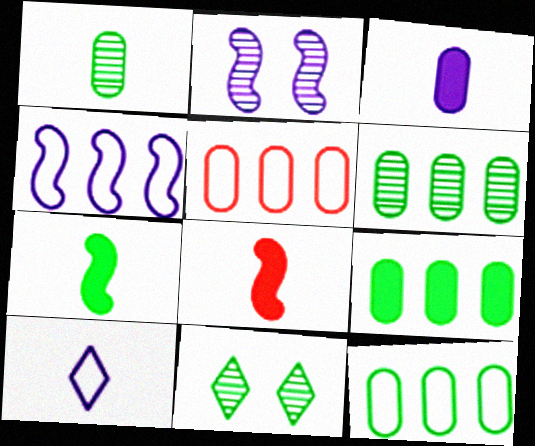[[1, 8, 10], 
[6, 9, 12], 
[7, 11, 12]]